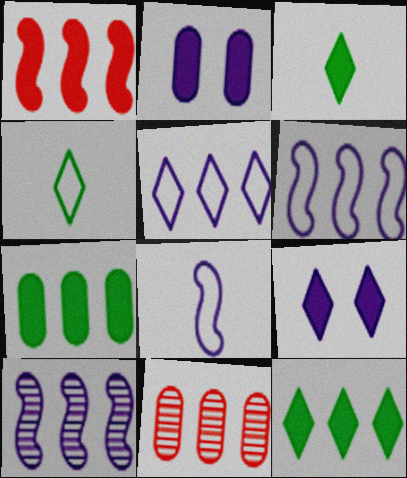[[1, 2, 3], 
[6, 11, 12]]